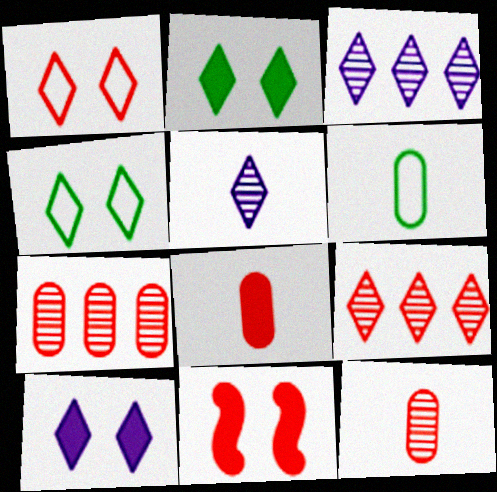[[3, 6, 11]]